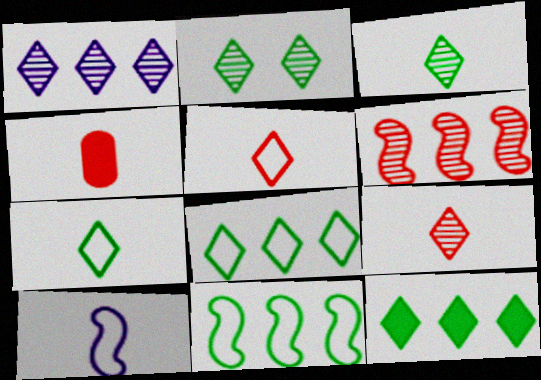[[1, 2, 9], 
[2, 7, 12], 
[3, 4, 10]]